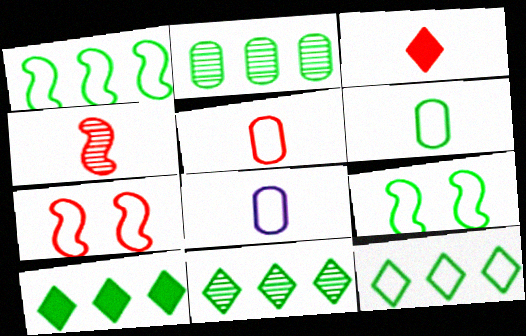[[1, 2, 10], 
[3, 4, 5], 
[5, 6, 8], 
[6, 9, 12], 
[7, 8, 12], 
[10, 11, 12]]